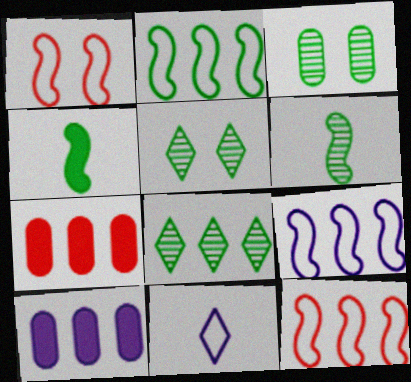[[2, 9, 12], 
[3, 6, 8], 
[7, 8, 9], 
[8, 10, 12]]